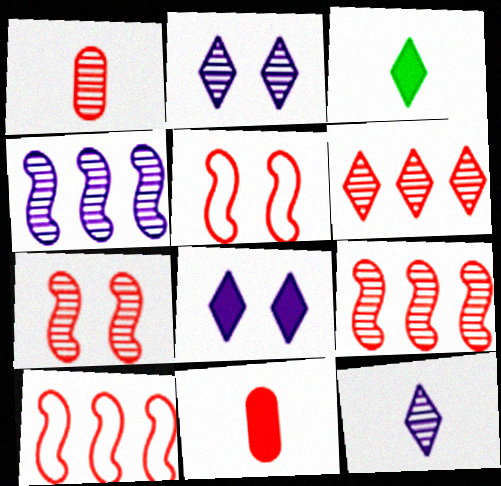[[1, 6, 7], 
[5, 6, 11]]